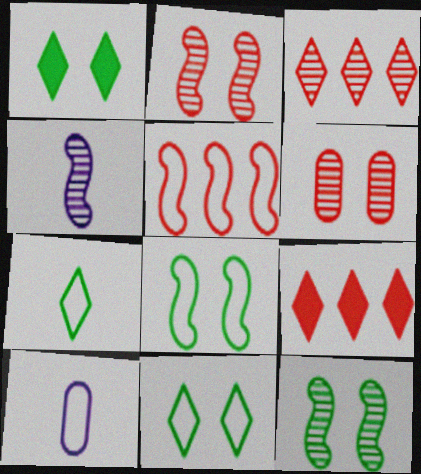[[5, 10, 11], 
[9, 10, 12]]